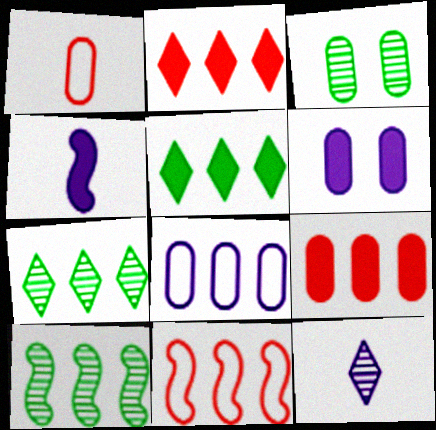[[2, 8, 10]]